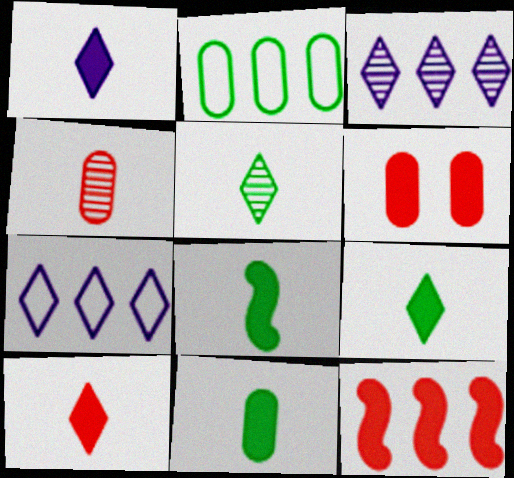[[1, 9, 10], 
[2, 3, 12], 
[6, 10, 12], 
[8, 9, 11]]